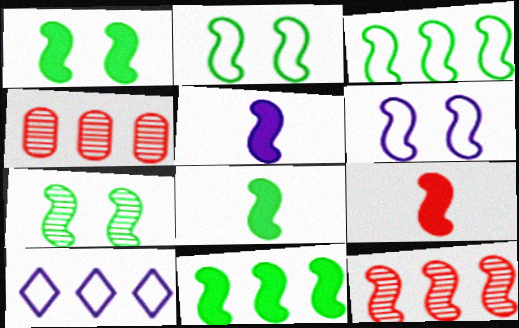[[1, 2, 7], 
[1, 8, 11], 
[2, 5, 12], 
[3, 7, 8], 
[4, 10, 11], 
[5, 8, 9], 
[6, 8, 12]]